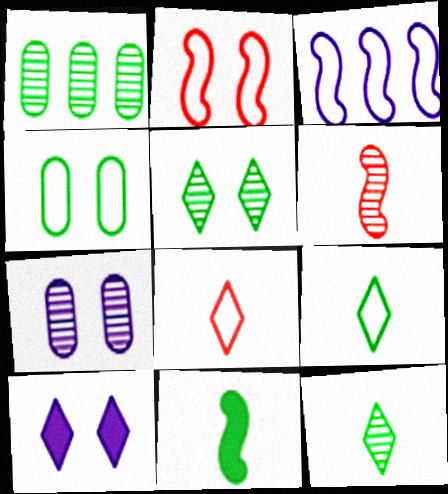[[3, 4, 8]]